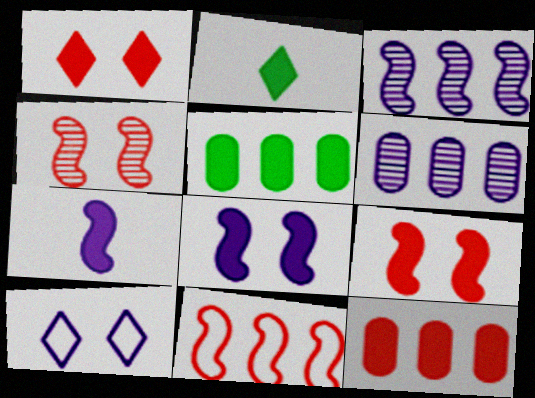[[1, 5, 7], 
[2, 8, 12], 
[6, 7, 10]]